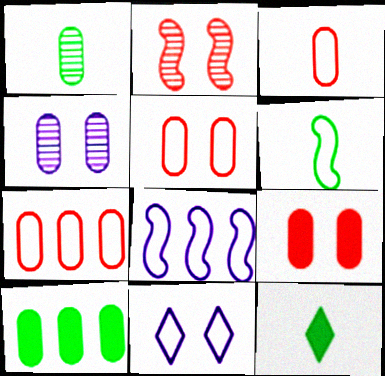[[1, 6, 12], 
[3, 4, 10], 
[3, 5, 7], 
[6, 7, 11]]